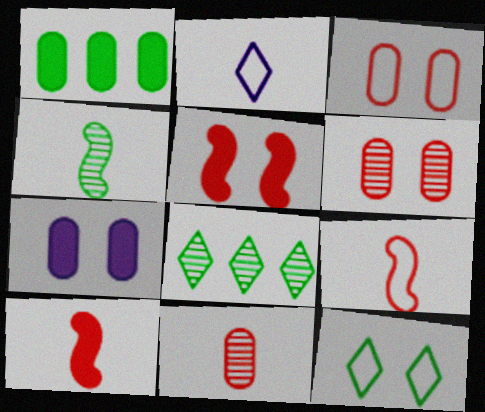[[1, 4, 12], 
[7, 8, 9]]